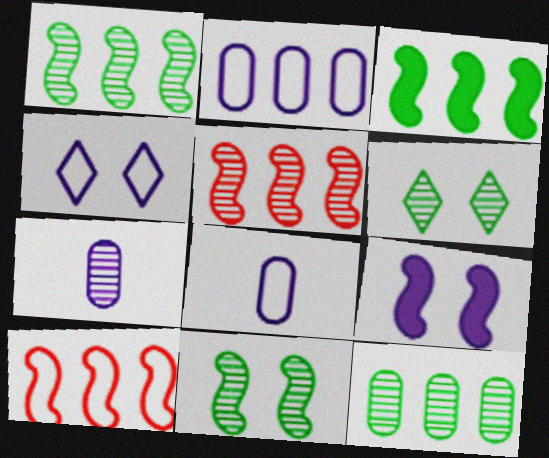[[5, 6, 7]]